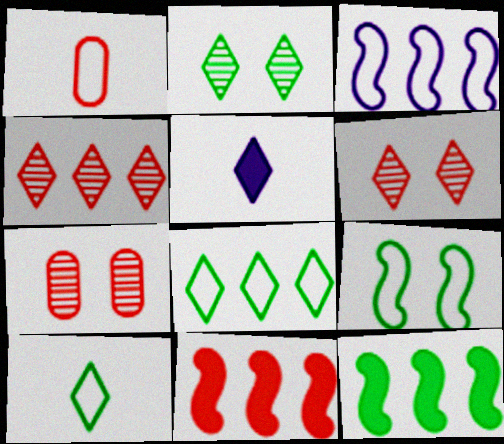[[1, 6, 11], 
[5, 6, 8]]